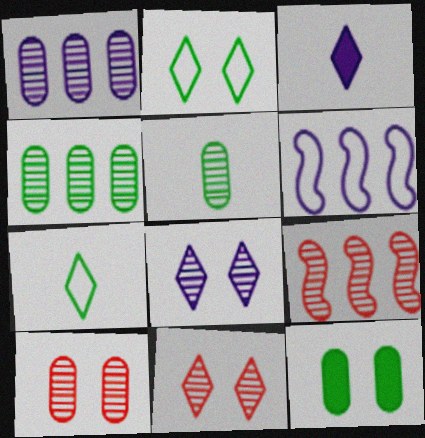[[1, 5, 10], 
[5, 8, 9]]